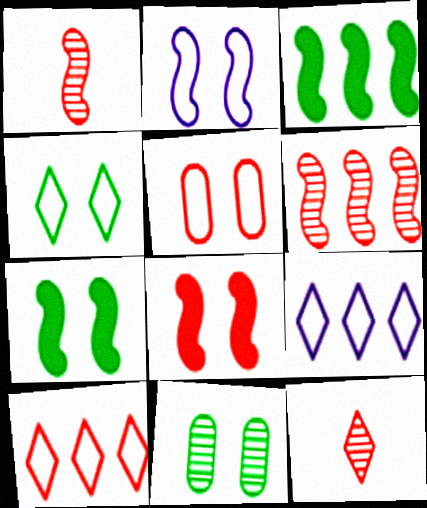[[1, 2, 3], 
[2, 4, 5], 
[4, 7, 11]]